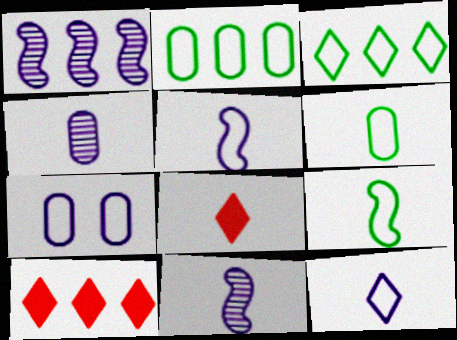[[1, 2, 10], 
[4, 8, 9], 
[6, 8, 11]]